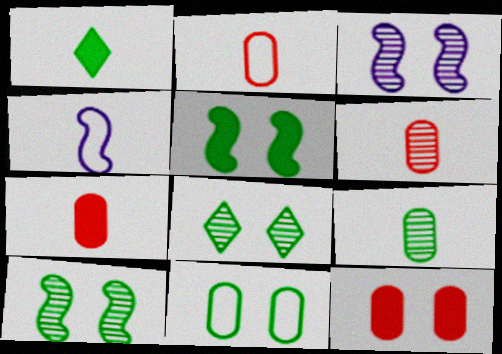[[1, 4, 6], 
[2, 6, 7], 
[5, 8, 11]]